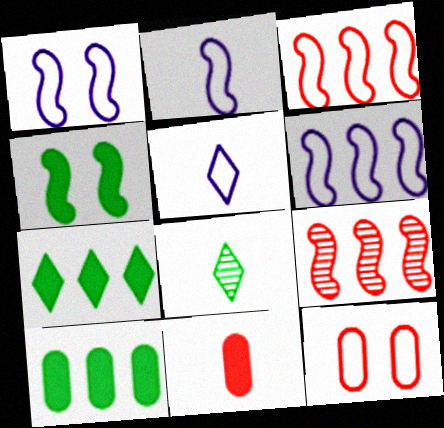[[1, 2, 6], 
[2, 4, 9], 
[2, 8, 11]]